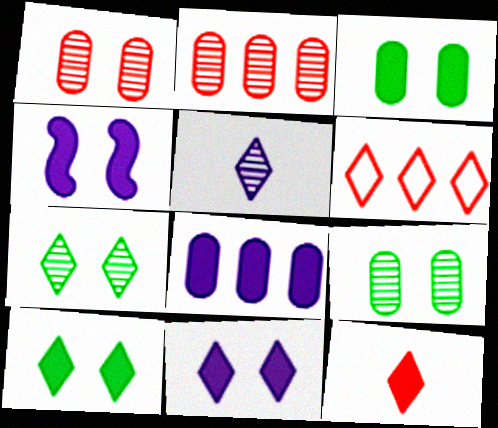[[5, 6, 10]]